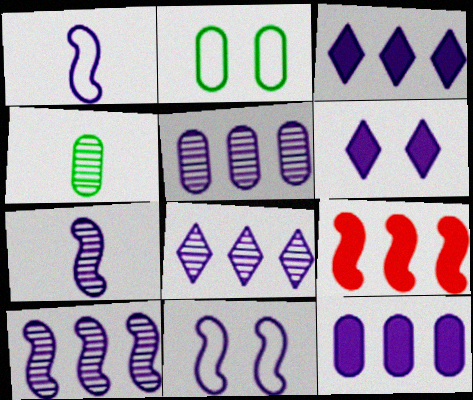[[1, 5, 6], 
[5, 8, 10]]